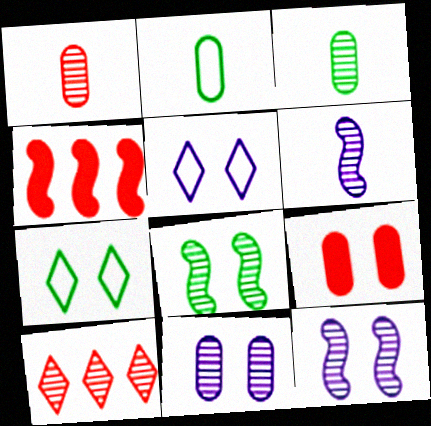[[3, 4, 5], 
[3, 10, 12], 
[5, 8, 9], 
[7, 9, 12]]